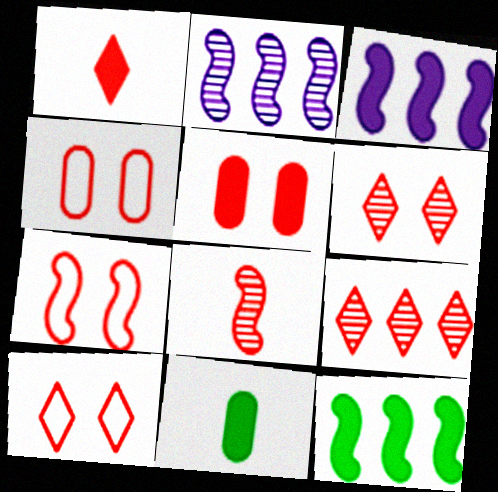[[1, 9, 10], 
[2, 10, 11], 
[4, 7, 10], 
[5, 6, 7]]